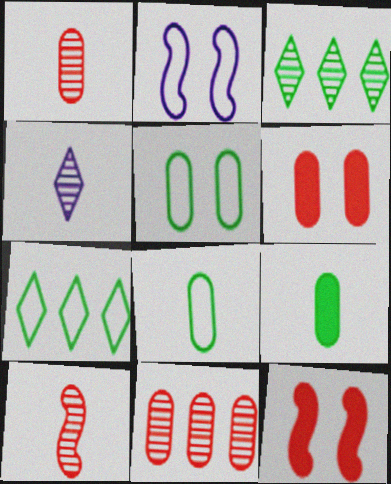[]